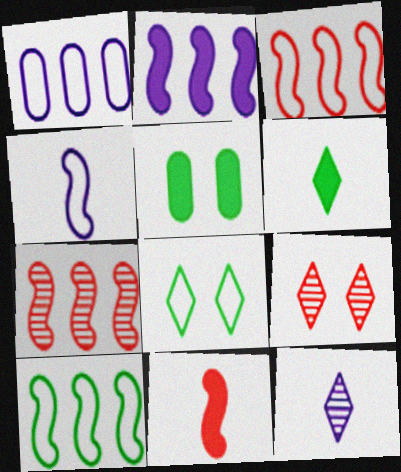[[2, 7, 10], 
[3, 5, 12]]